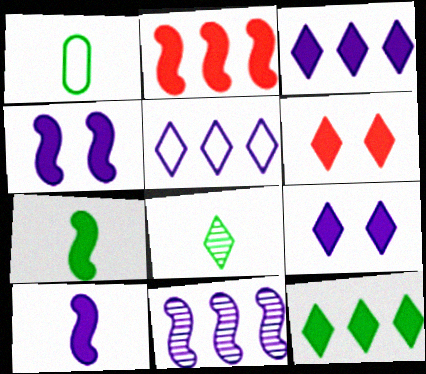[[1, 6, 11], 
[1, 7, 8], 
[2, 4, 7], 
[5, 6, 8]]